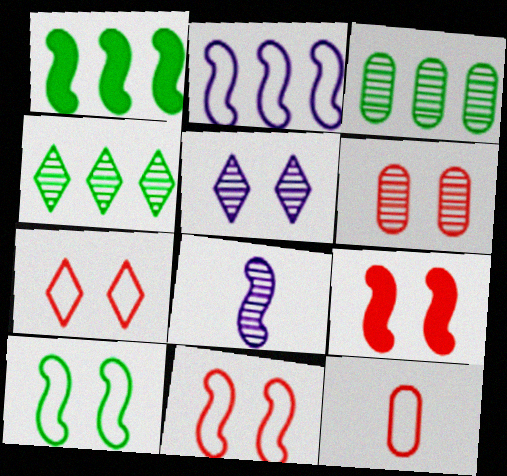[[1, 5, 12], 
[1, 8, 11], 
[4, 6, 8], 
[6, 7, 9]]